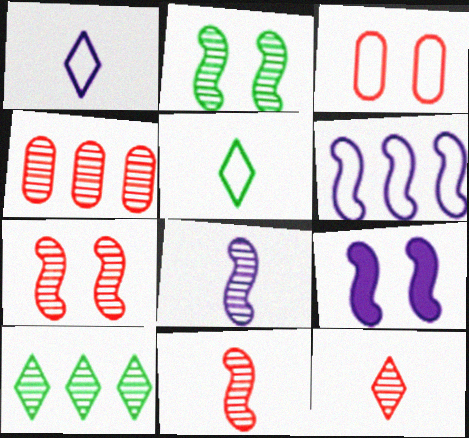[[3, 5, 6], 
[4, 5, 9], 
[4, 7, 12], 
[6, 8, 9]]